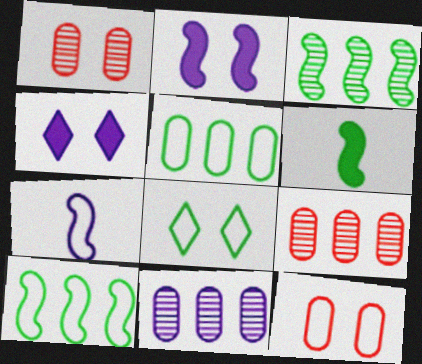[[1, 2, 8], 
[4, 7, 11]]